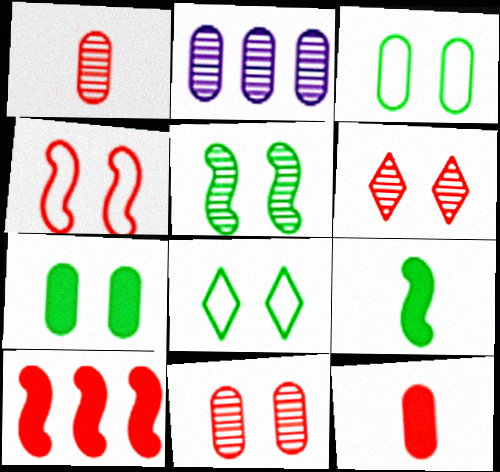[[2, 3, 12], 
[5, 7, 8]]